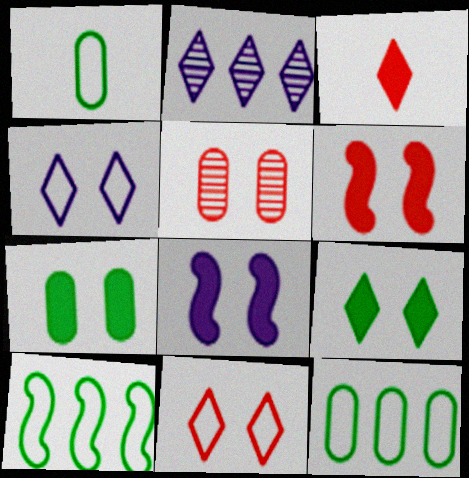[[1, 2, 6], 
[5, 6, 11]]